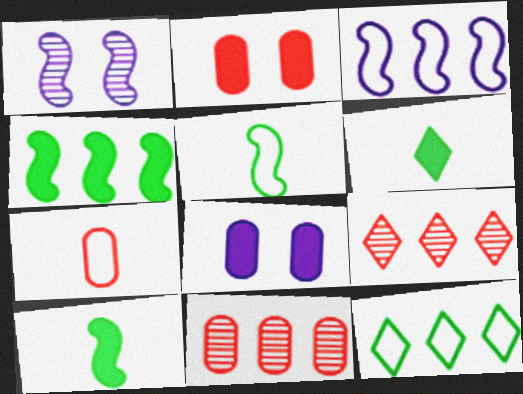[[2, 7, 11], 
[5, 8, 9]]